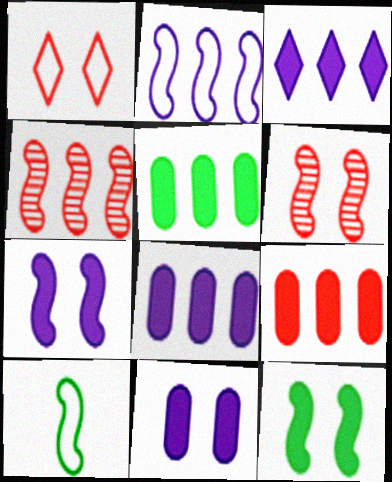[[4, 7, 10], 
[5, 8, 9]]